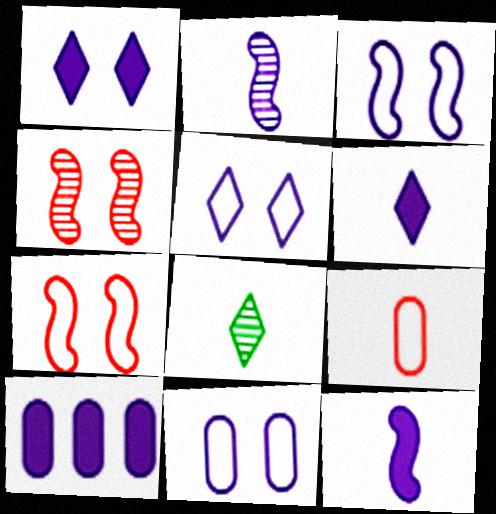[[1, 10, 12], 
[2, 5, 10], 
[3, 5, 11], 
[7, 8, 10], 
[8, 9, 12]]